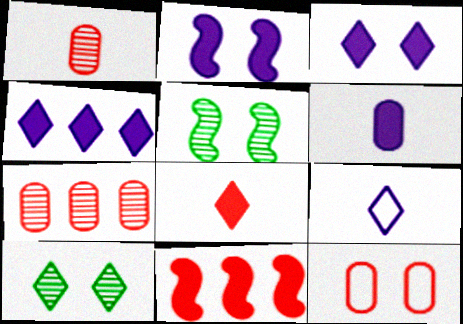[[2, 4, 6], 
[2, 10, 12], 
[3, 5, 12]]